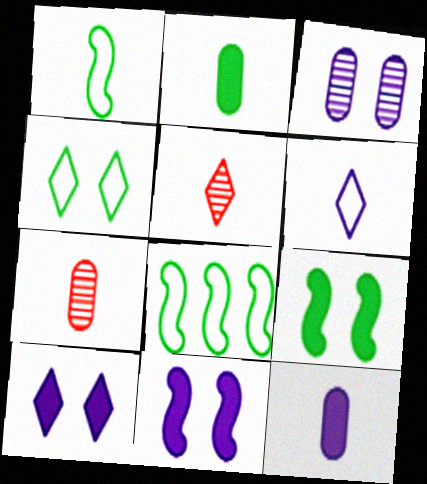[[1, 5, 12], 
[7, 8, 10]]